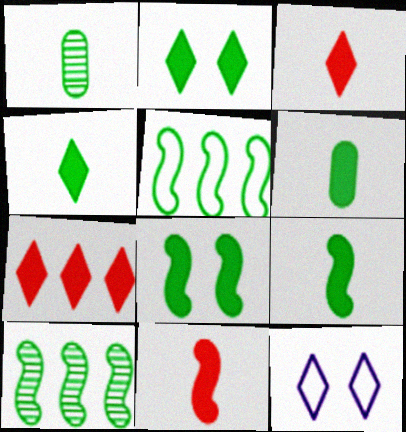[[1, 2, 5], 
[4, 6, 9]]